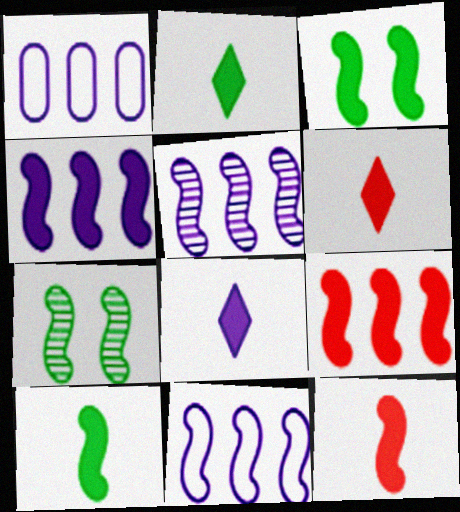[[1, 6, 7], 
[2, 6, 8], 
[3, 4, 12], 
[4, 5, 11], 
[7, 11, 12]]